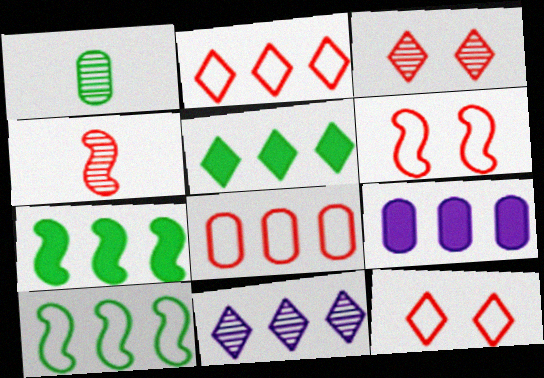[[2, 5, 11], 
[7, 8, 11]]